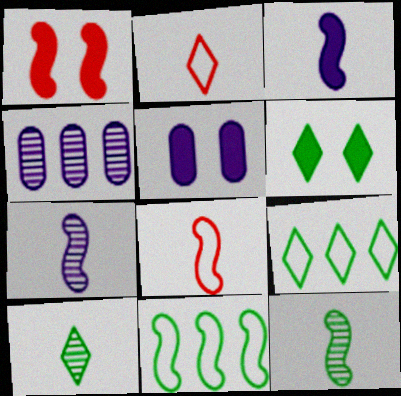[[1, 5, 6], 
[1, 7, 11], 
[3, 8, 12], 
[4, 6, 8], 
[6, 9, 10]]